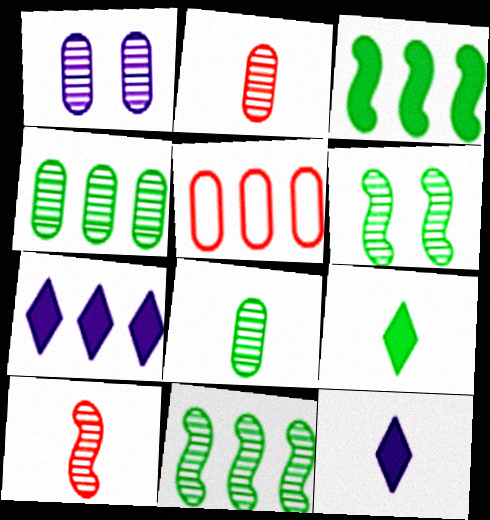[[1, 2, 4], 
[5, 6, 12], 
[5, 7, 11]]